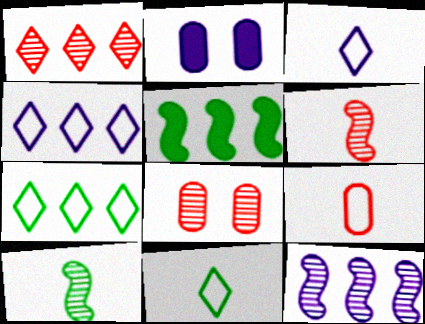[[1, 6, 8], 
[2, 3, 12], 
[2, 6, 7], 
[3, 5, 8]]